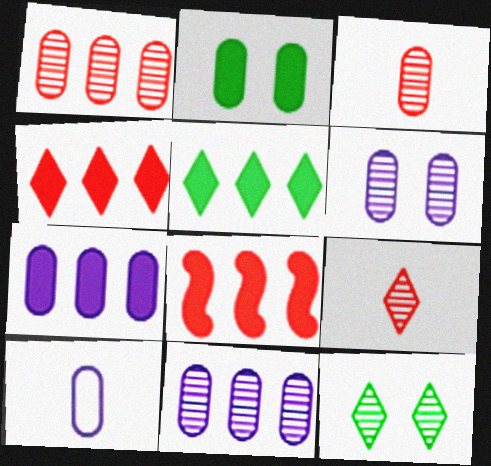[[1, 2, 10], 
[5, 7, 8], 
[6, 7, 10], 
[8, 10, 12]]